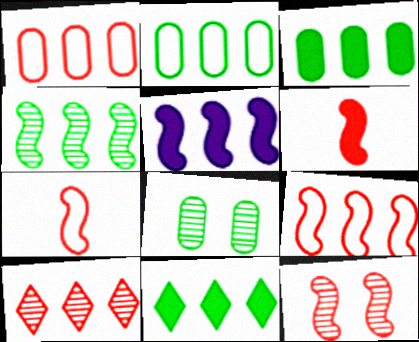[[2, 4, 11], 
[2, 5, 10], 
[4, 5, 9], 
[6, 9, 12]]